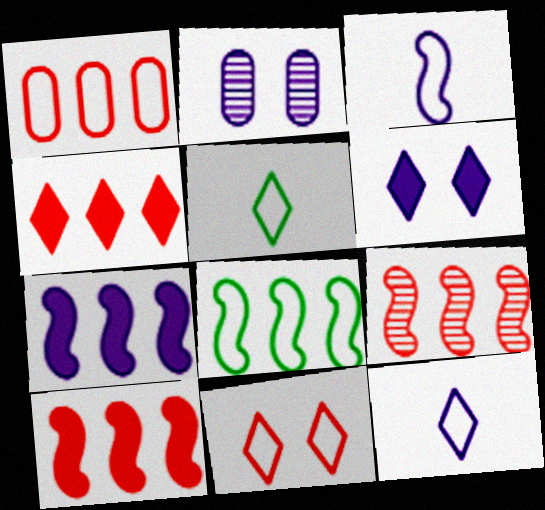[[1, 4, 9], 
[2, 5, 10], 
[2, 7, 12], 
[7, 8, 9]]